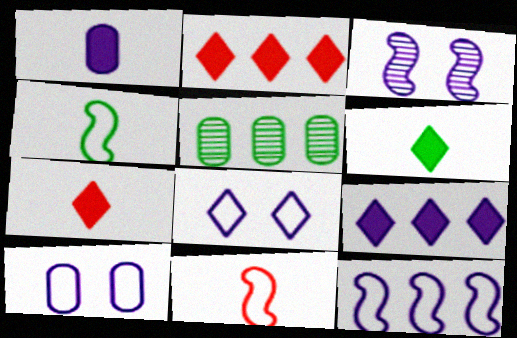[[2, 5, 12]]